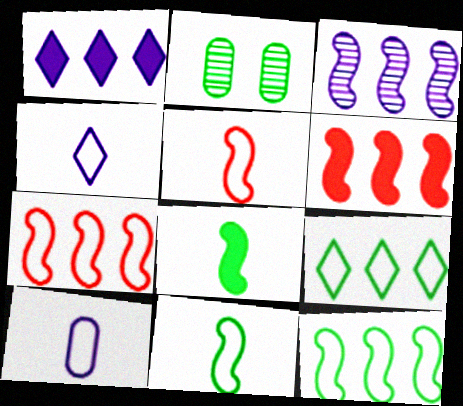[[1, 2, 5], 
[2, 4, 6], 
[2, 8, 9], 
[3, 6, 12]]